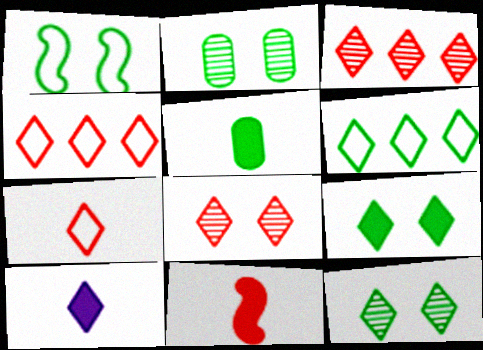[[1, 2, 9], 
[4, 10, 12], 
[5, 10, 11], 
[6, 8, 10]]